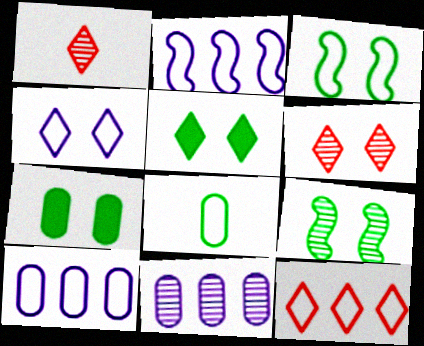[[1, 2, 7], 
[1, 9, 11], 
[4, 5, 6]]